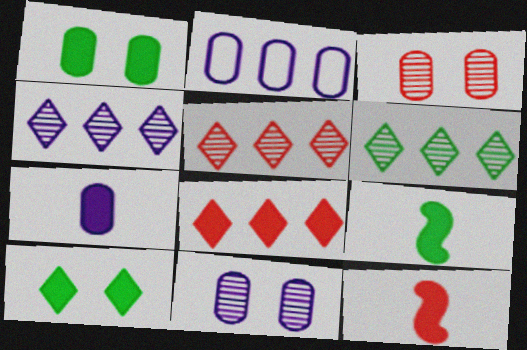[[2, 7, 11], 
[4, 5, 6]]